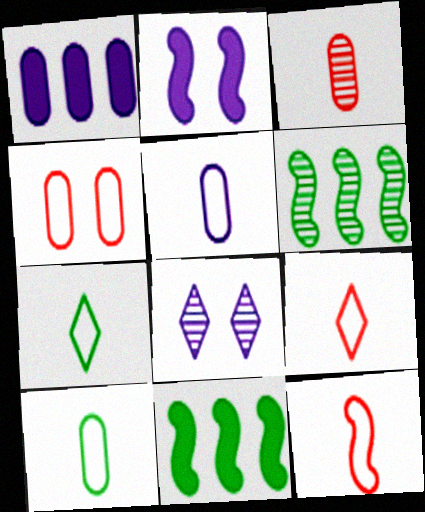[[2, 6, 12], 
[3, 6, 8], 
[5, 7, 12]]